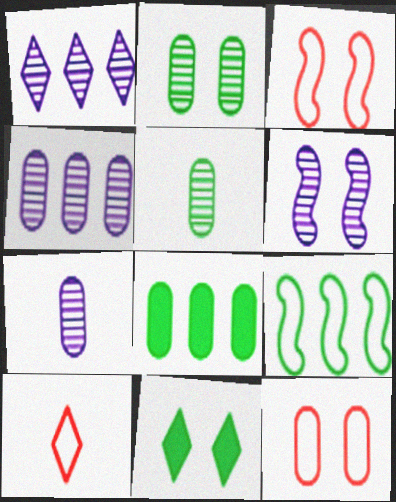[[1, 6, 7], 
[1, 10, 11], 
[5, 9, 11], 
[6, 8, 10], 
[6, 11, 12], 
[7, 8, 12]]